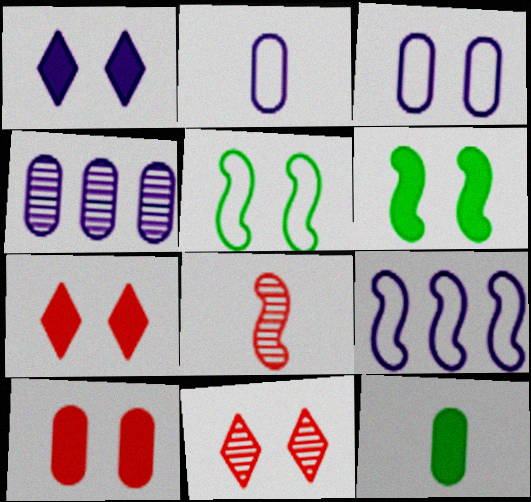[[1, 6, 10], 
[3, 6, 11], 
[6, 8, 9], 
[9, 11, 12]]